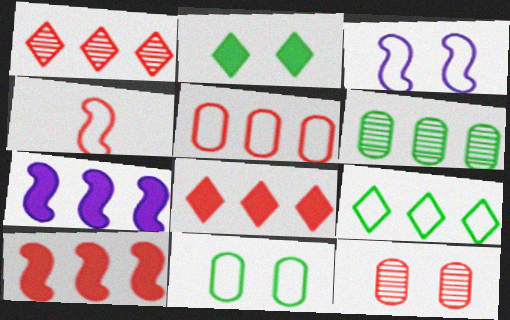[[1, 5, 10], 
[2, 3, 12], 
[4, 8, 12]]